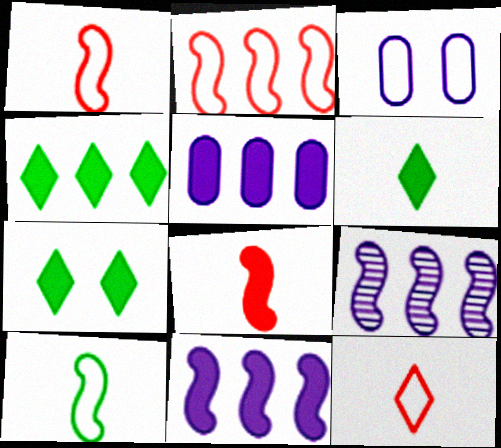[[4, 6, 7], 
[5, 7, 8]]